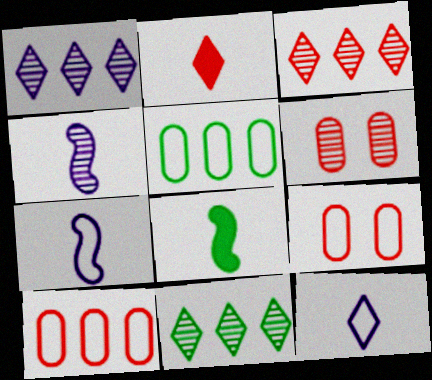[[1, 3, 11], 
[1, 8, 9], 
[4, 6, 11]]